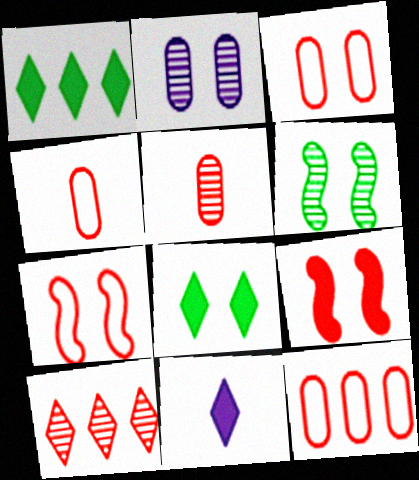[[2, 7, 8], 
[3, 4, 12], 
[4, 9, 10], 
[6, 11, 12]]